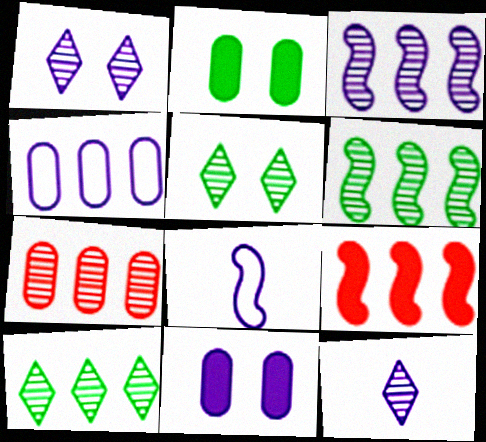[[3, 7, 10], 
[4, 9, 10]]